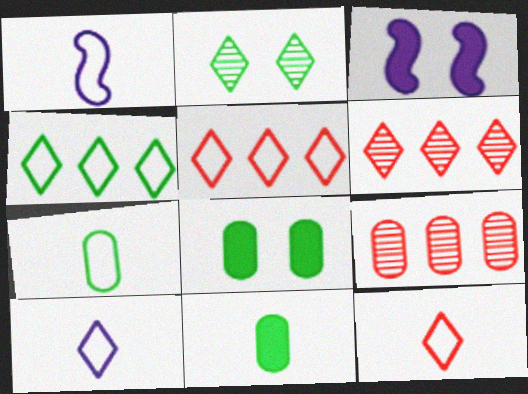[[1, 6, 8], 
[1, 7, 12], 
[3, 6, 7]]